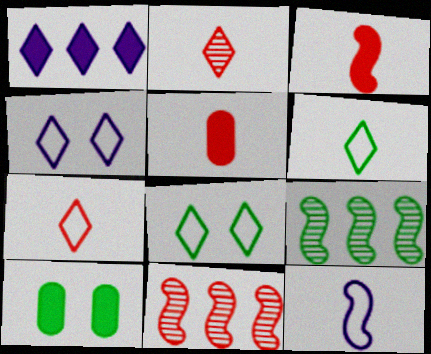[[1, 2, 8], 
[1, 3, 10], 
[4, 5, 9], 
[6, 9, 10]]